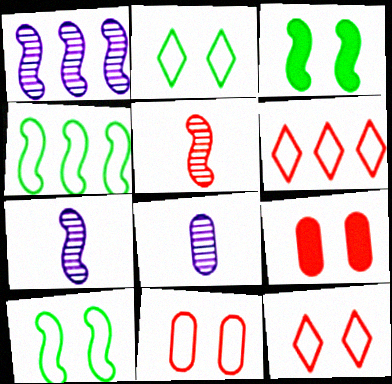[[3, 6, 8], 
[5, 6, 9]]